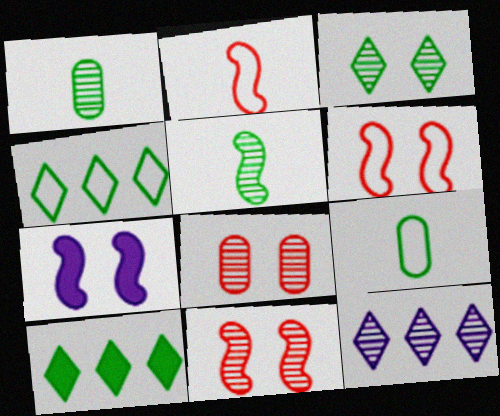[[1, 11, 12], 
[5, 8, 12]]